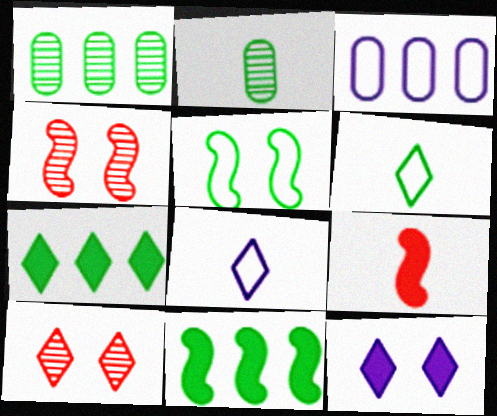[[2, 5, 7], 
[2, 8, 9], 
[7, 8, 10]]